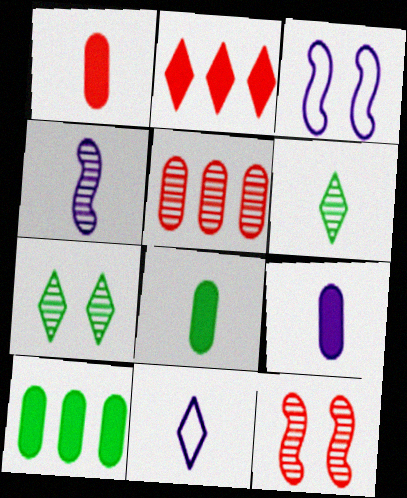[[1, 8, 9], 
[2, 7, 11], 
[4, 5, 7], 
[4, 9, 11], 
[10, 11, 12]]